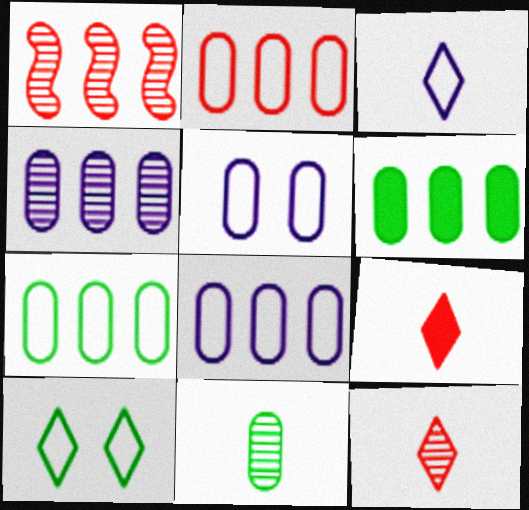[[2, 4, 6], 
[2, 7, 8]]